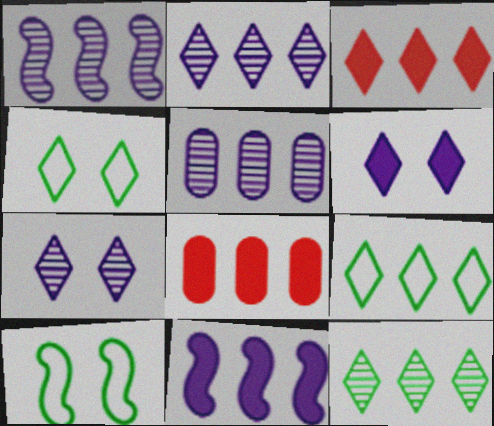[[1, 2, 5], 
[1, 8, 9], 
[2, 3, 9]]